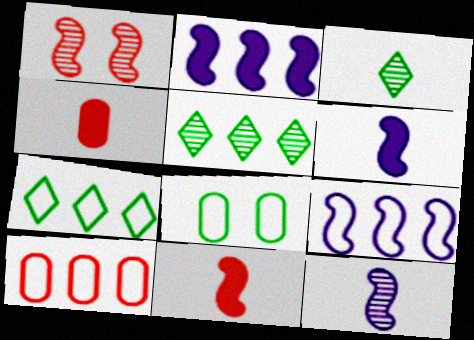[[2, 5, 10], 
[7, 9, 10]]